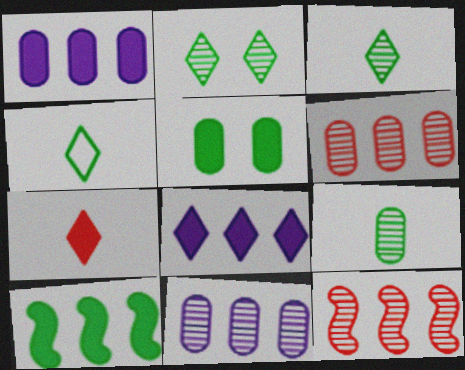[]